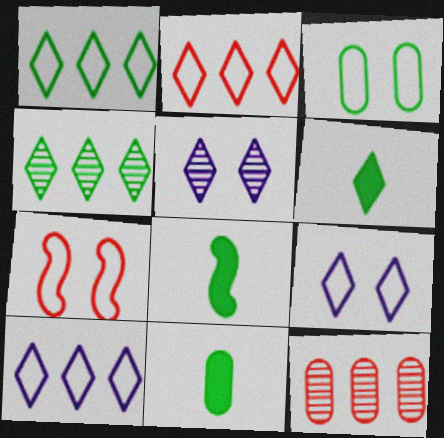[[1, 2, 10], 
[2, 5, 6], 
[3, 4, 8], 
[3, 7, 9], 
[6, 8, 11], 
[8, 9, 12]]